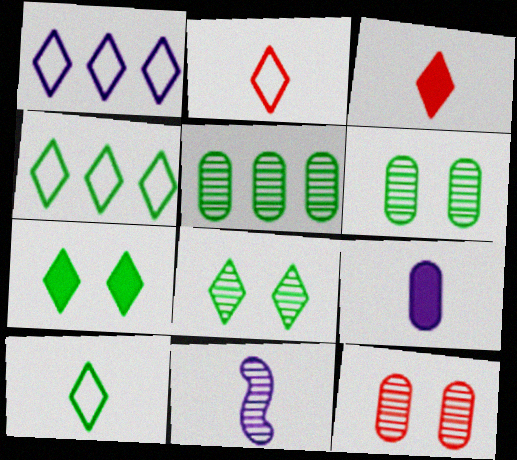[[1, 3, 8]]